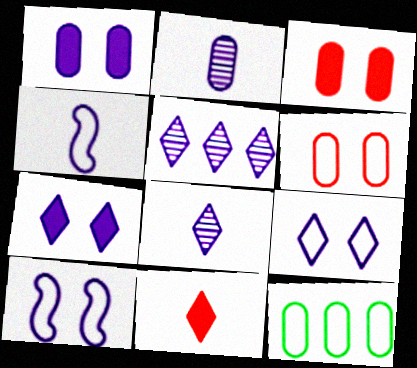[[1, 4, 5], 
[2, 3, 12]]